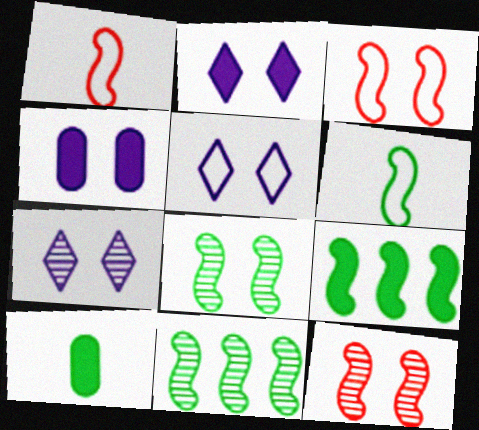[[2, 5, 7], 
[6, 8, 9]]